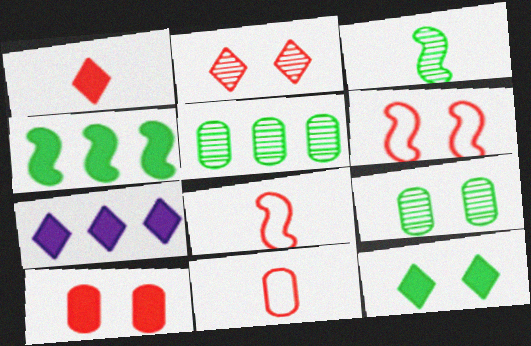[[1, 7, 12], 
[2, 6, 10], 
[7, 8, 9]]